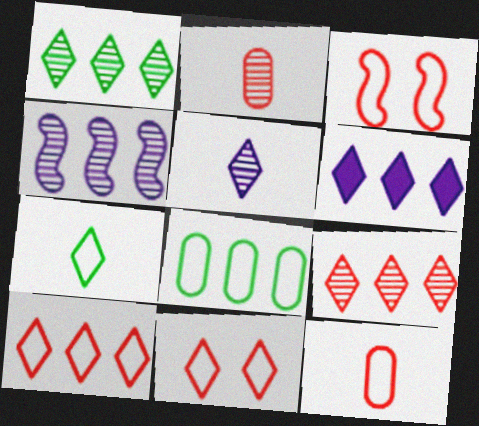[[1, 6, 10], 
[3, 10, 12]]